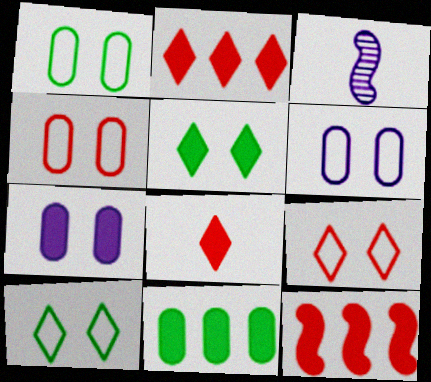[[1, 2, 3], 
[1, 4, 6], 
[3, 9, 11]]